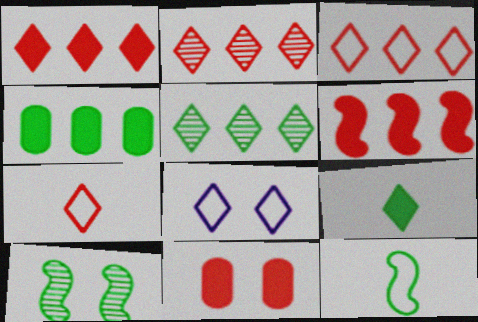[[1, 2, 3], 
[2, 8, 9], 
[8, 10, 11]]